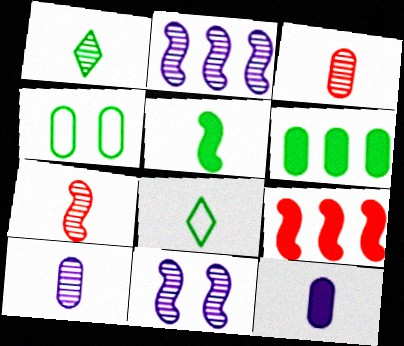[[1, 7, 10], 
[7, 8, 12]]